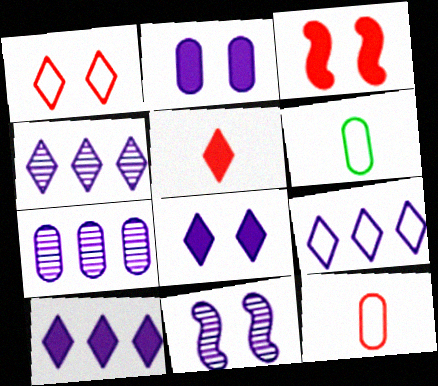[[3, 4, 6], 
[4, 9, 10]]